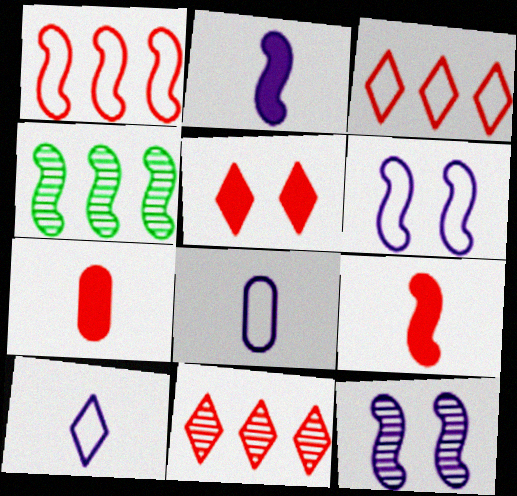[[4, 5, 8], 
[4, 6, 9]]